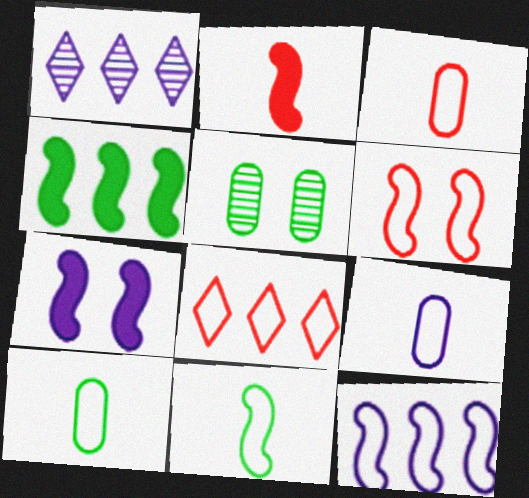[[1, 7, 9], 
[2, 4, 7], 
[3, 6, 8], 
[3, 9, 10], 
[6, 11, 12]]